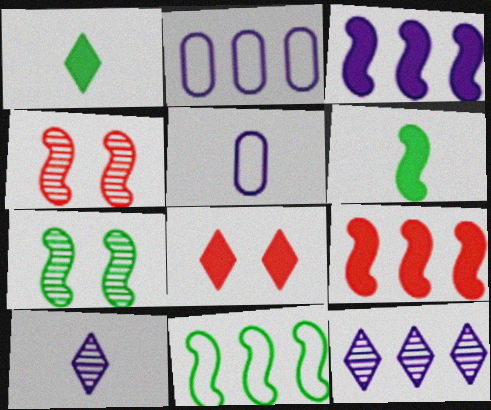[[1, 2, 4], 
[2, 3, 12], 
[6, 7, 11]]